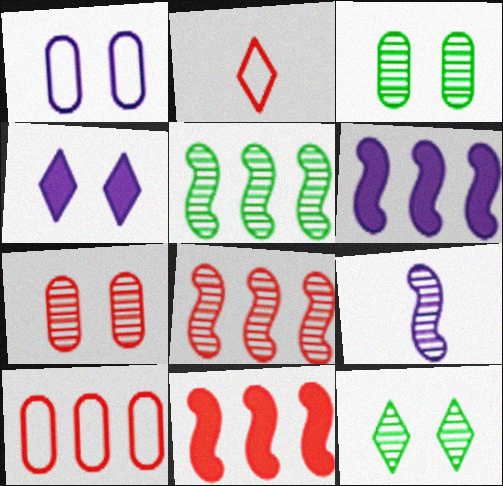[[2, 3, 6], 
[2, 7, 11]]